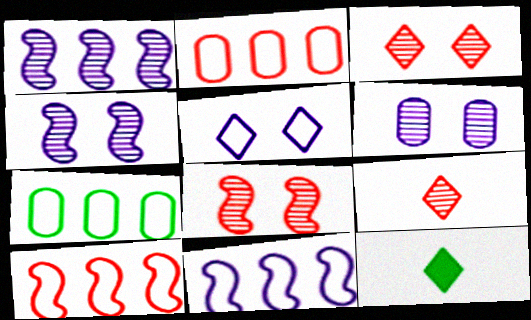[[2, 4, 12], 
[6, 10, 12]]